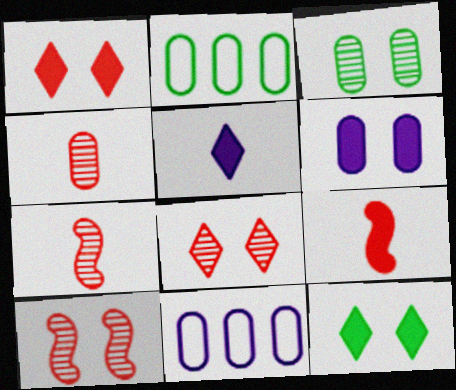[[2, 4, 6], 
[2, 5, 10], 
[7, 11, 12]]